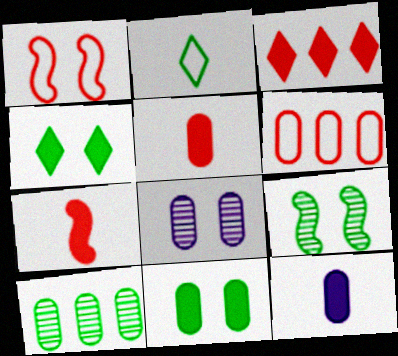[[1, 4, 8]]